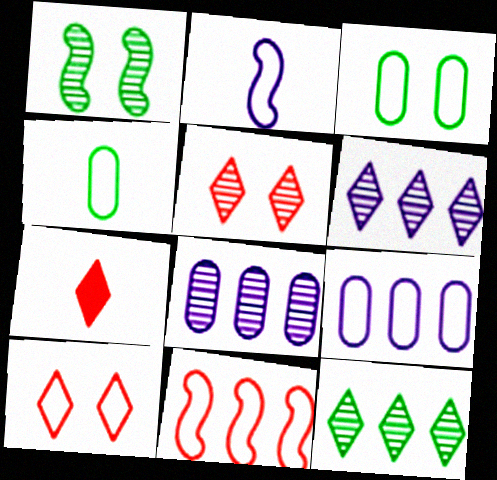[[1, 7, 9]]